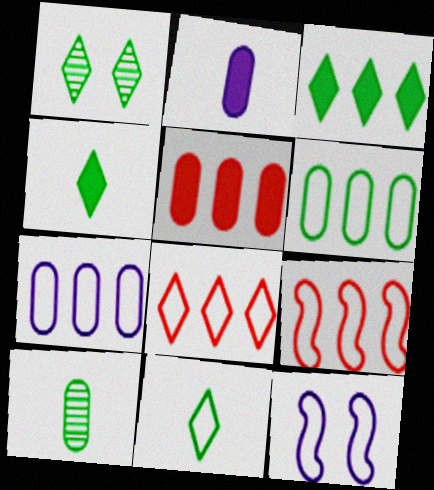[[1, 2, 9], 
[1, 3, 11]]